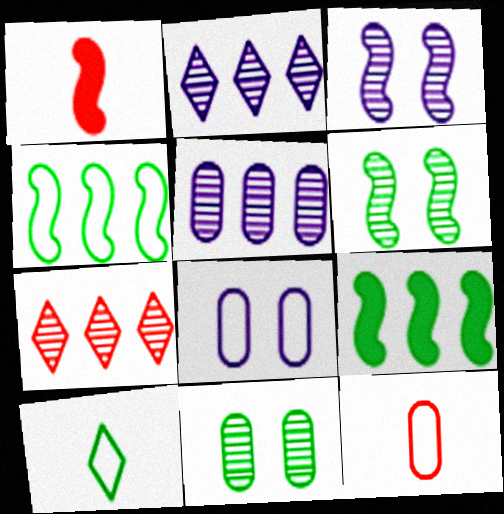[[1, 3, 4], 
[9, 10, 11]]